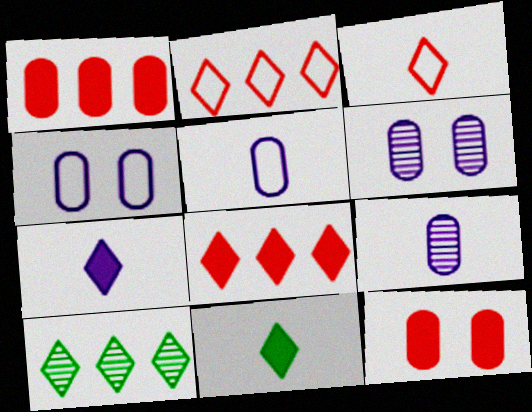[]